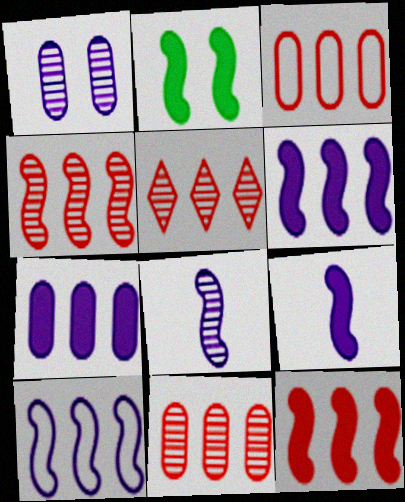[[2, 9, 12], 
[3, 5, 12], 
[4, 5, 11]]